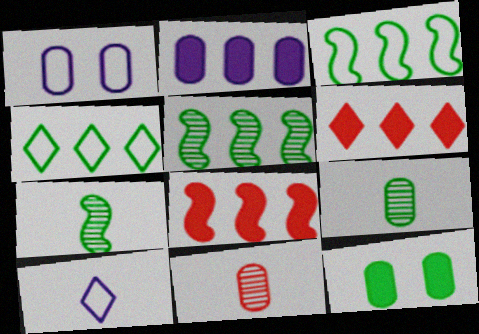[[1, 6, 7], 
[4, 7, 12]]